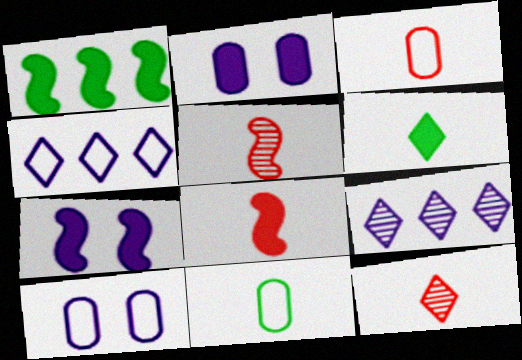[[1, 7, 8], 
[1, 10, 12], 
[3, 8, 12]]